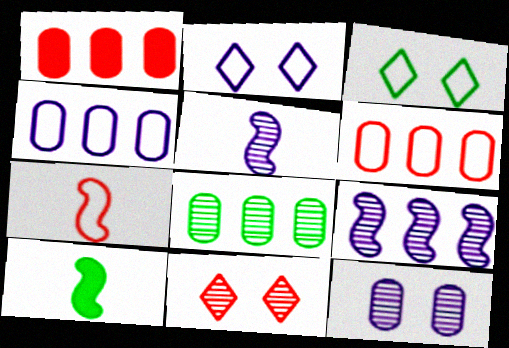[[1, 3, 5], 
[1, 4, 8], 
[1, 7, 11], 
[3, 4, 7], 
[3, 8, 10], 
[4, 10, 11], 
[5, 7, 10], 
[5, 8, 11]]